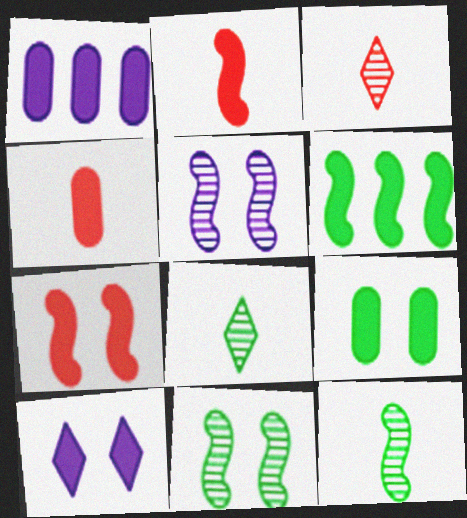[[1, 4, 9], 
[4, 6, 10], 
[7, 9, 10]]